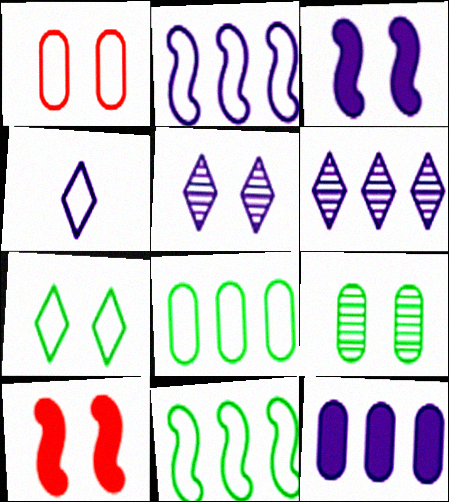[[1, 4, 11], 
[2, 6, 12]]